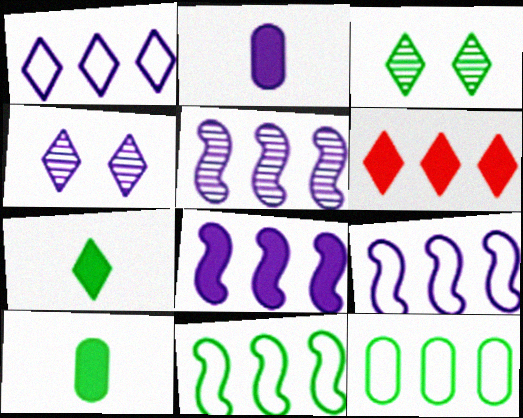[[2, 4, 9], 
[3, 10, 11], 
[5, 6, 12], 
[5, 8, 9]]